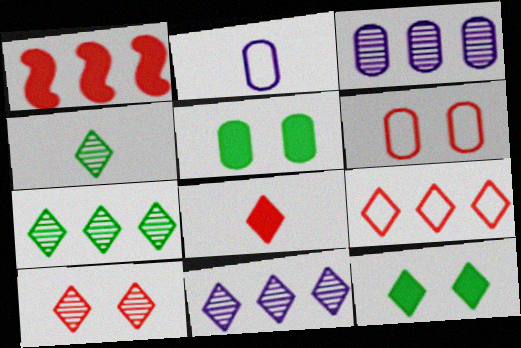[[4, 10, 11], 
[8, 9, 10]]